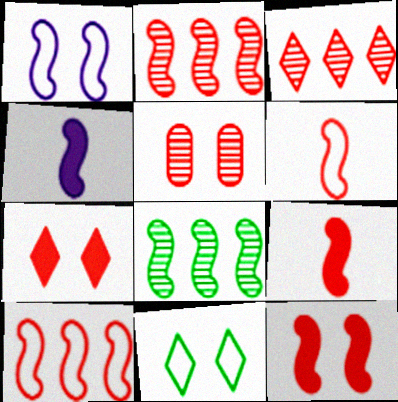[[1, 8, 9], 
[2, 6, 12]]